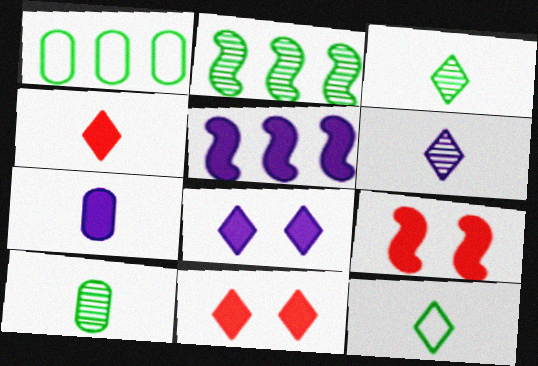[[1, 6, 9], 
[4, 6, 12], 
[5, 7, 8]]